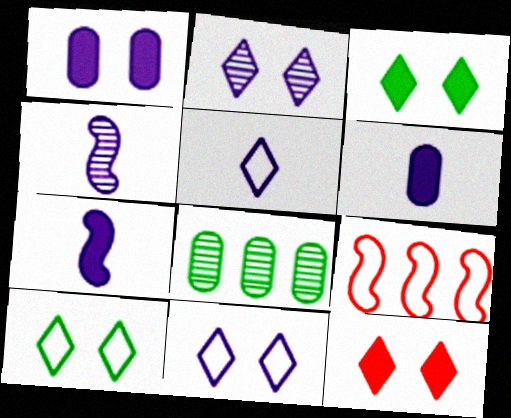[[2, 10, 12], 
[4, 5, 6]]